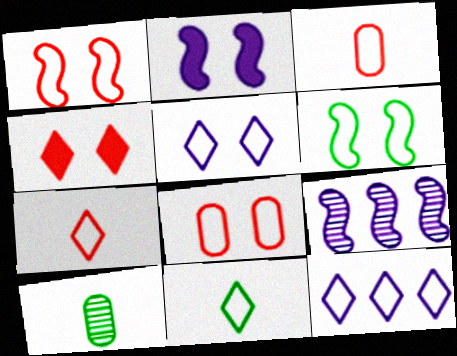[[3, 6, 12], 
[5, 6, 8]]